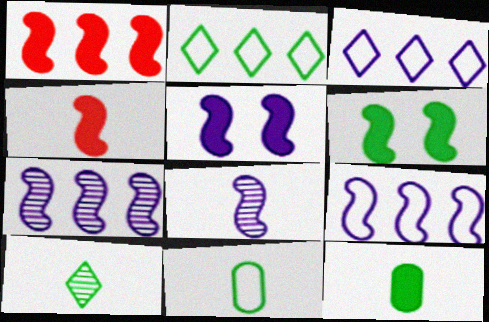[[5, 8, 9]]